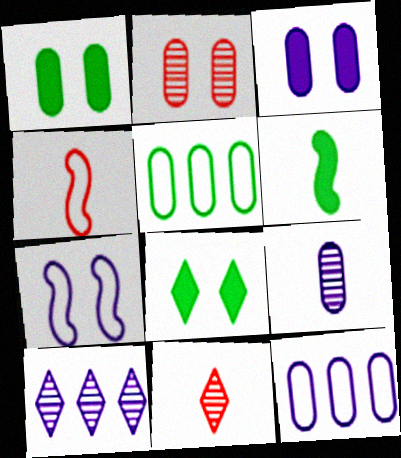[[1, 4, 10], 
[2, 7, 8], 
[3, 9, 12]]